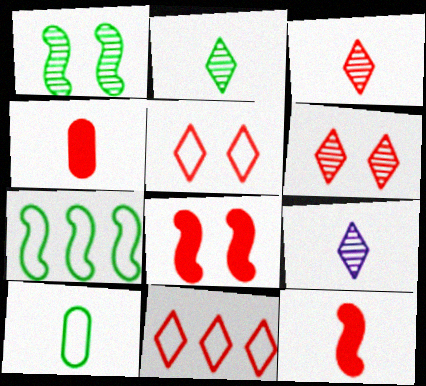[[2, 3, 9], 
[9, 10, 12]]